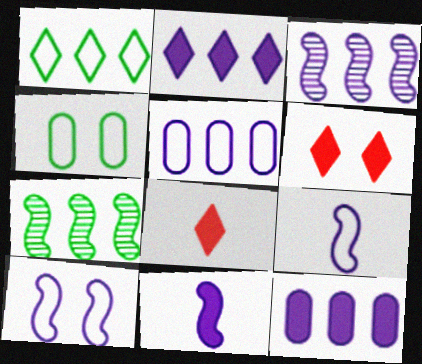[[2, 3, 5], 
[3, 4, 8], 
[3, 10, 11]]